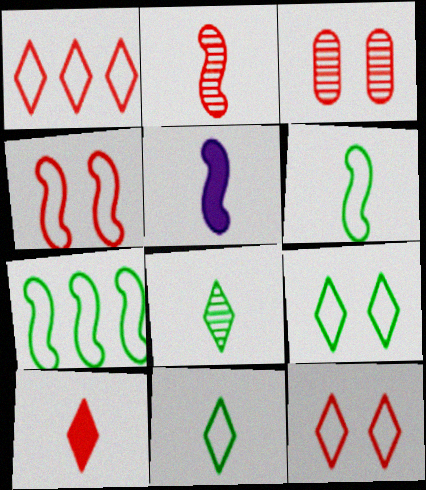[[2, 5, 6]]